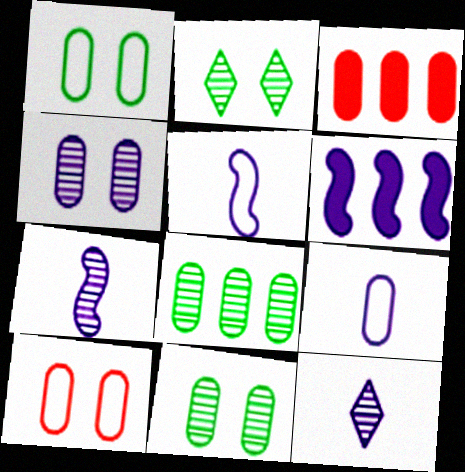[[2, 3, 5], 
[3, 9, 11]]